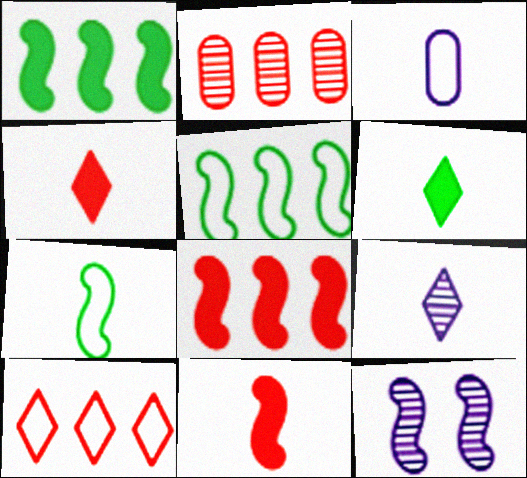[[2, 8, 10], 
[5, 11, 12], 
[7, 8, 12]]